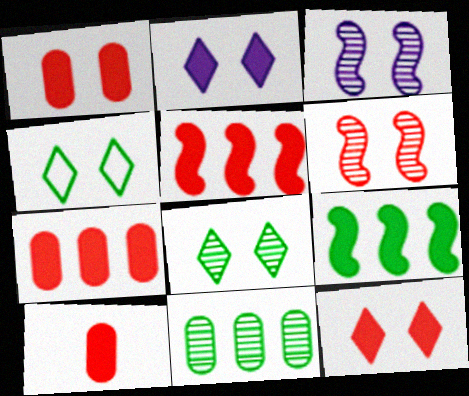[[1, 3, 4], 
[1, 7, 10], 
[2, 9, 10], 
[5, 10, 12]]